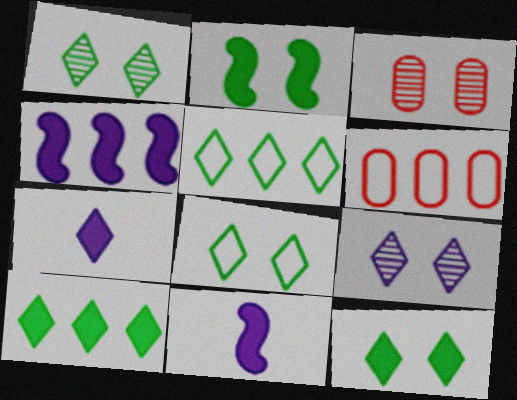[[1, 6, 11], 
[1, 8, 12], 
[3, 5, 11]]